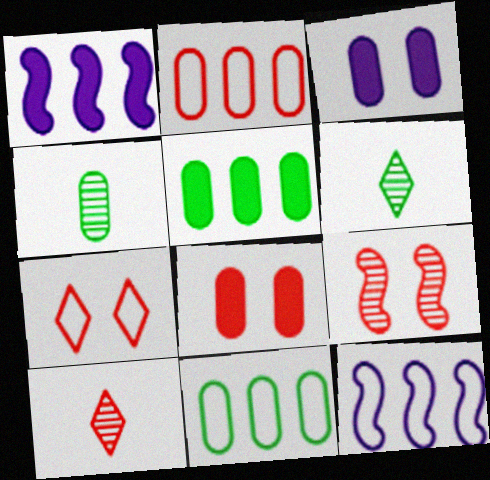[[1, 4, 7], 
[2, 3, 4], 
[6, 8, 12], 
[7, 8, 9]]